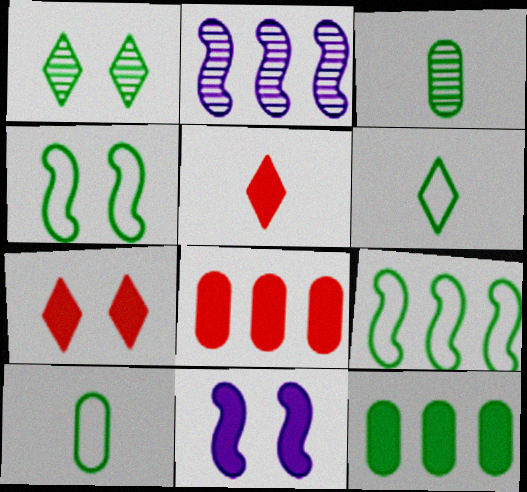[[2, 7, 10], 
[5, 11, 12]]